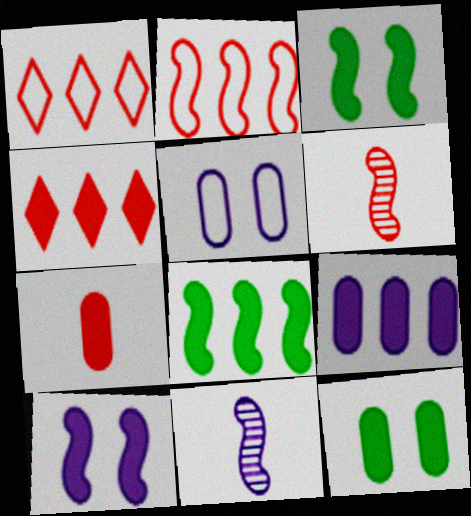[[1, 11, 12], 
[2, 3, 11], 
[4, 8, 9], 
[7, 9, 12]]